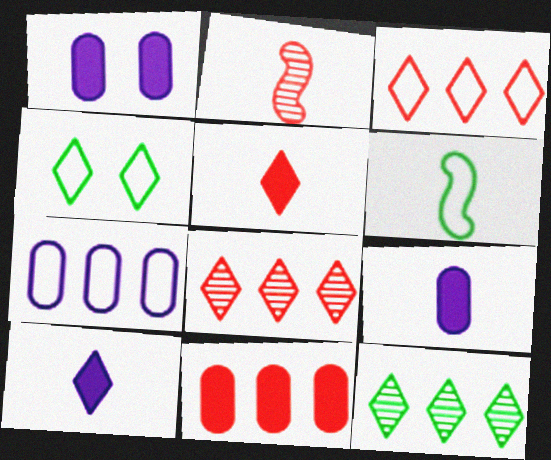[[1, 6, 8], 
[4, 8, 10]]